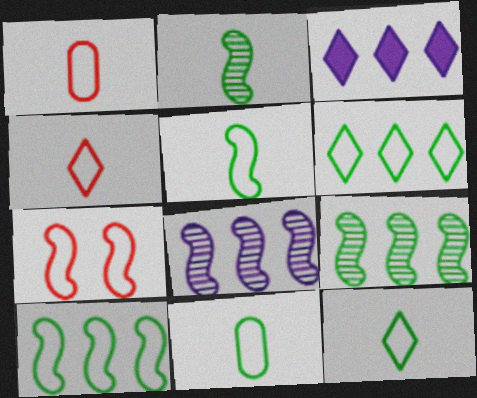[[5, 11, 12]]